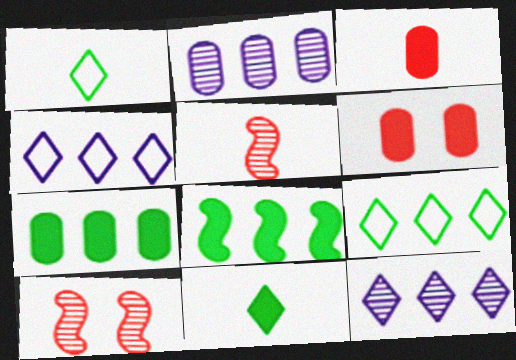[]